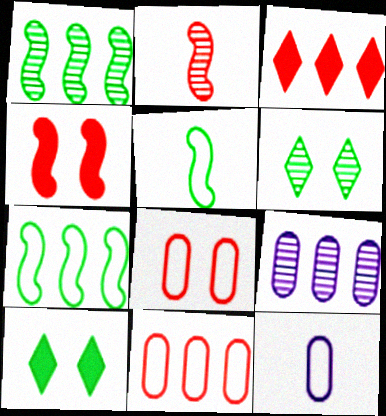[[2, 3, 8], 
[2, 6, 9], 
[3, 7, 9]]